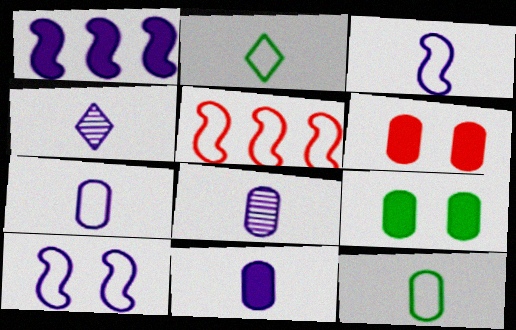[[3, 4, 11], 
[4, 5, 9], 
[7, 8, 11]]